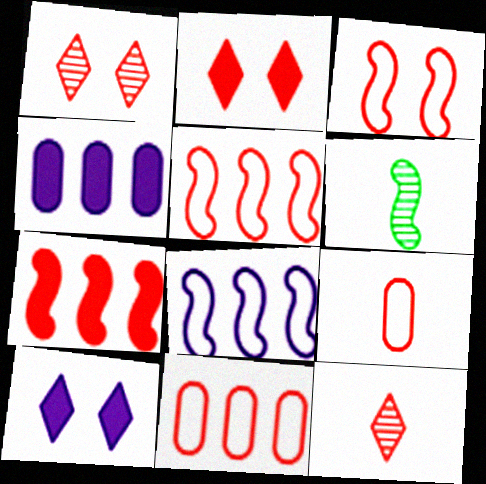[[1, 7, 9], 
[6, 10, 11]]